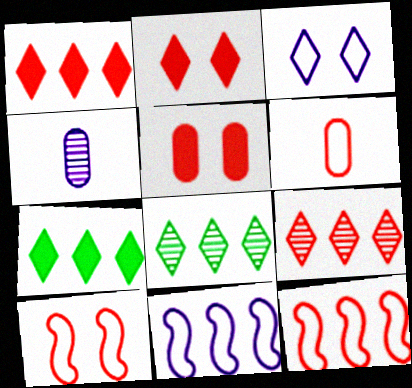[[4, 7, 10]]